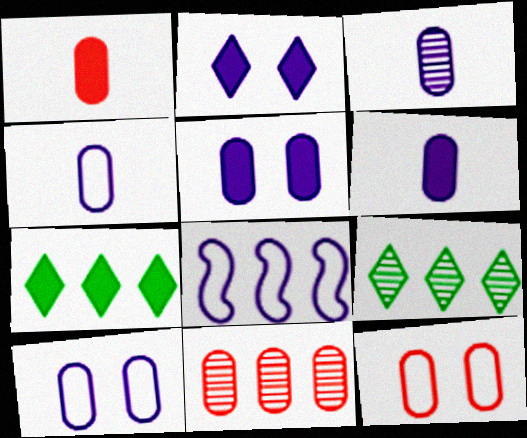[[1, 11, 12], 
[2, 3, 8], 
[3, 4, 6], 
[7, 8, 11]]